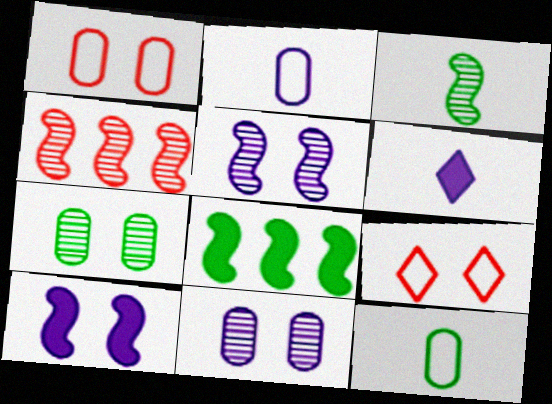[[3, 4, 5], 
[7, 9, 10]]